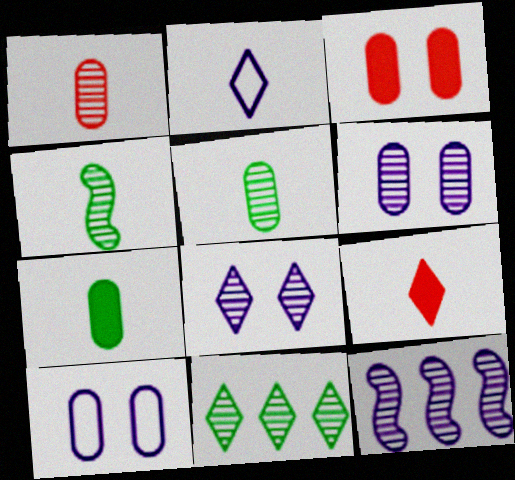[]